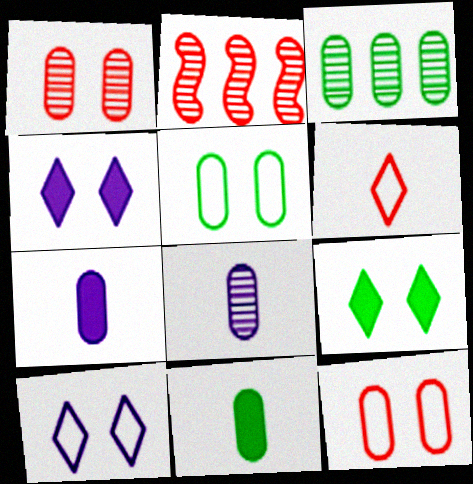[[1, 3, 8], 
[2, 10, 11], 
[3, 5, 11], 
[3, 7, 12]]